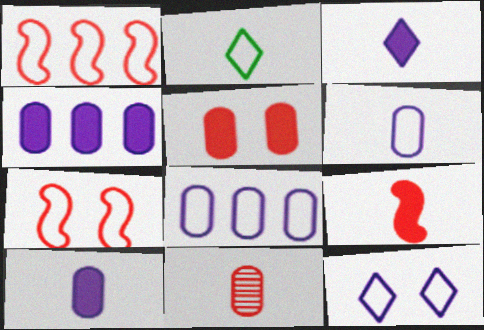[[2, 7, 8]]